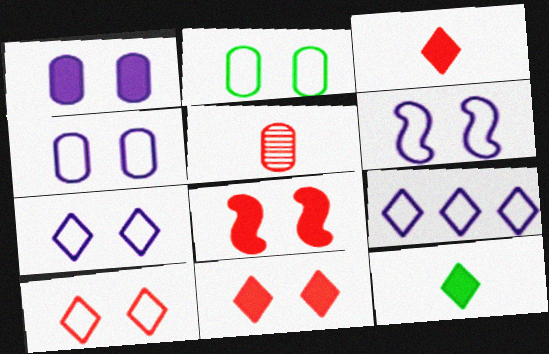[[2, 6, 10], 
[4, 6, 7]]